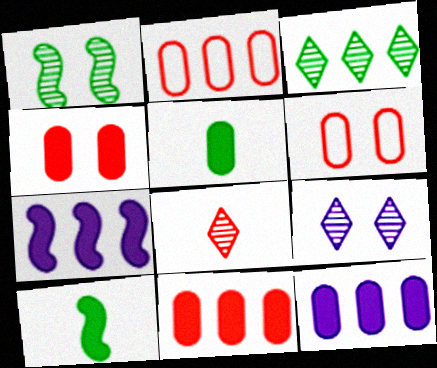[[2, 3, 7], 
[2, 9, 10], 
[3, 8, 9], 
[4, 5, 12]]